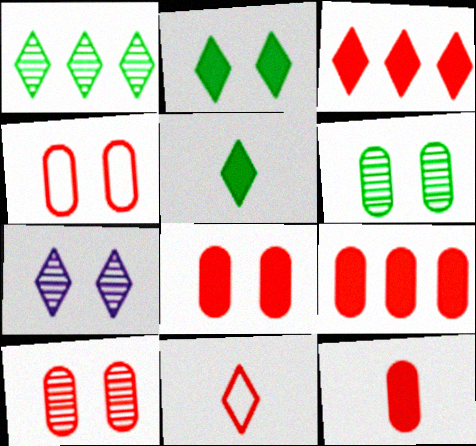[[4, 8, 10], 
[8, 9, 12]]